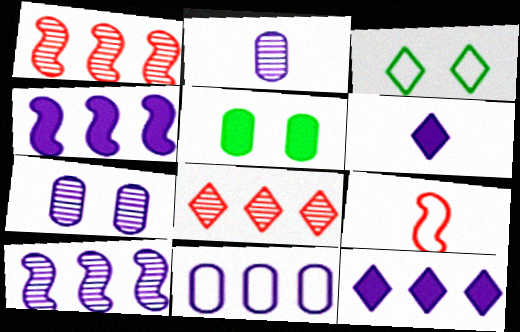[[3, 6, 8], 
[3, 9, 11], 
[10, 11, 12]]